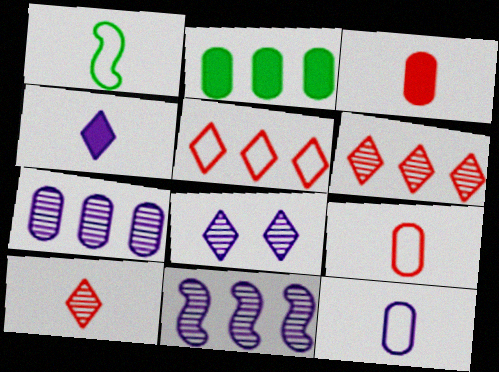[[2, 5, 11]]